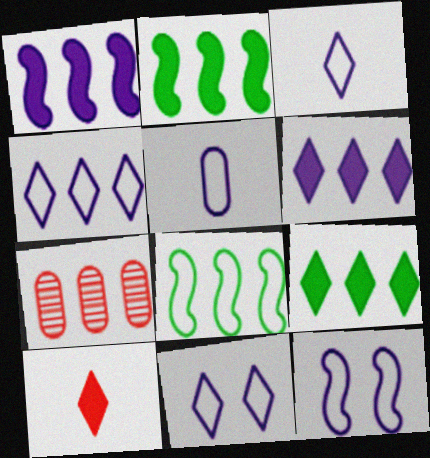[[2, 4, 7], 
[3, 4, 11], 
[4, 5, 12], 
[6, 7, 8]]